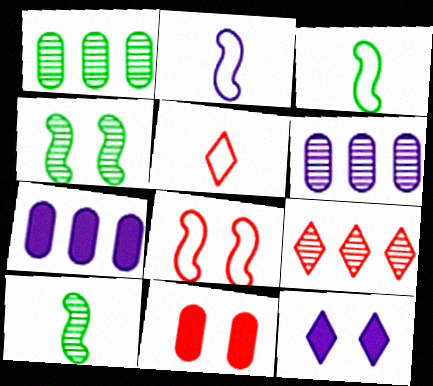[[2, 6, 12], 
[4, 5, 7]]